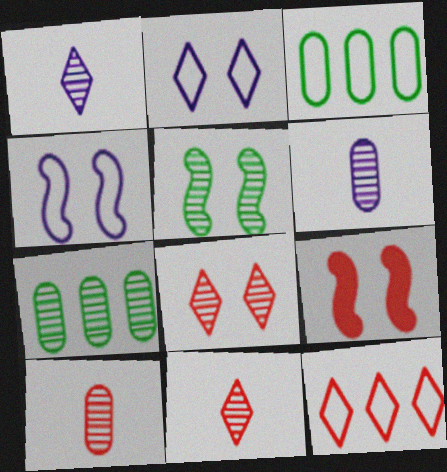[[1, 3, 9], 
[4, 5, 9], 
[9, 10, 12]]